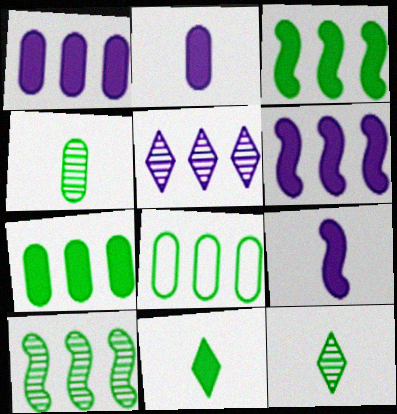[]